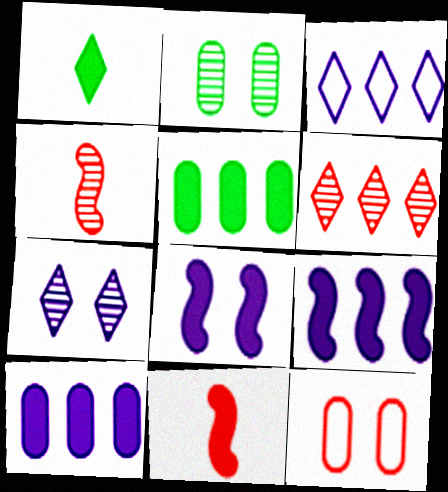[[2, 3, 11], 
[6, 11, 12]]